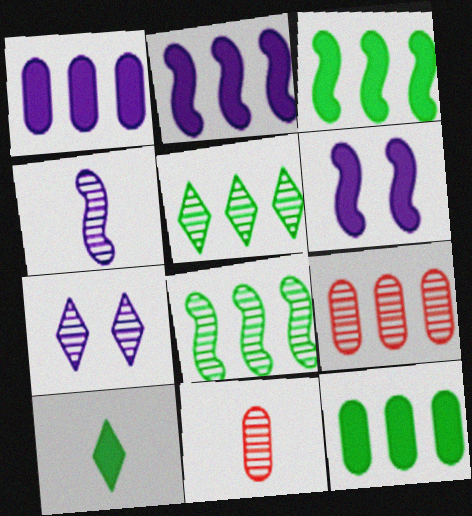[[7, 8, 11]]